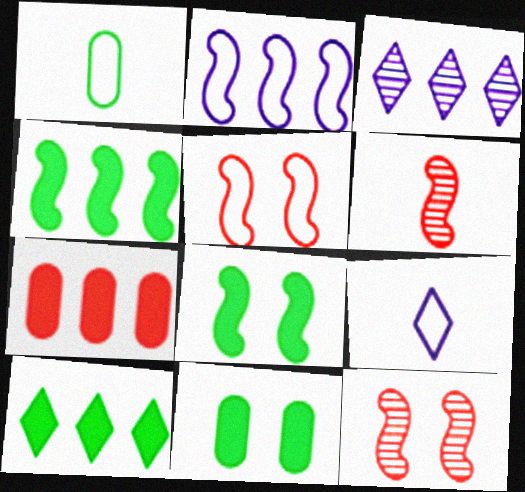[[2, 6, 8]]